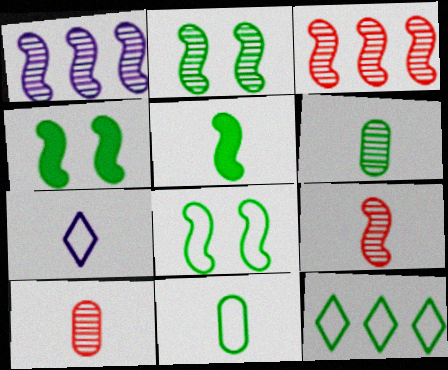[[1, 2, 9], 
[2, 4, 8], 
[4, 6, 12], 
[5, 7, 10], 
[8, 11, 12]]